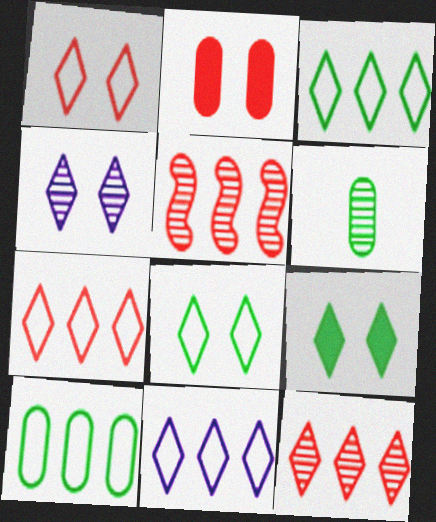[[1, 4, 9], 
[3, 7, 11], 
[4, 5, 6]]